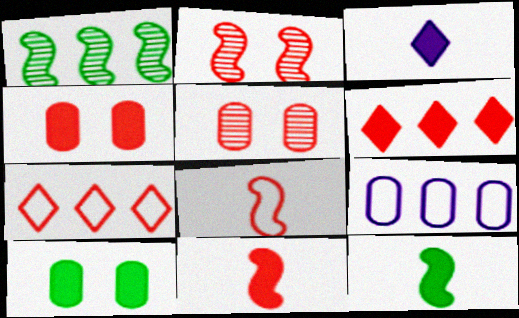[[1, 6, 9], 
[4, 6, 11], 
[5, 6, 8], 
[5, 7, 11]]